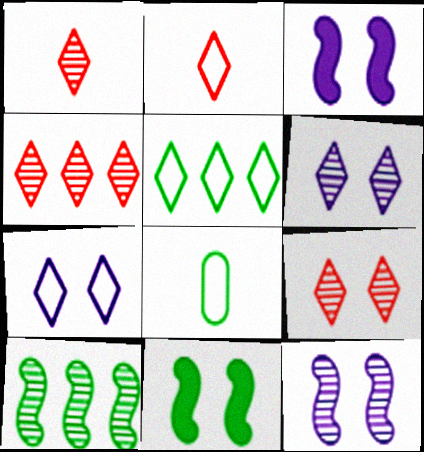[[1, 4, 9], 
[2, 5, 7], 
[3, 4, 8]]